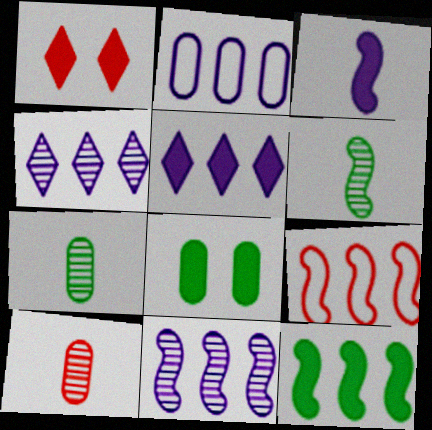[[1, 2, 6], 
[1, 9, 10], 
[2, 5, 11], 
[2, 8, 10], 
[9, 11, 12]]